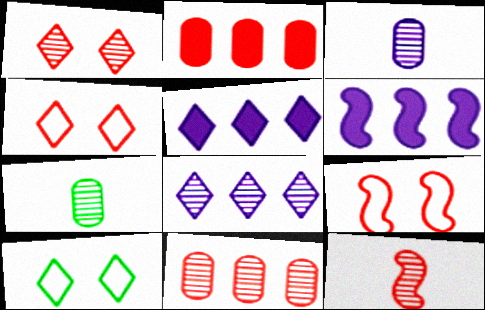[[1, 11, 12], 
[2, 4, 12], 
[4, 6, 7], 
[5, 7, 9]]